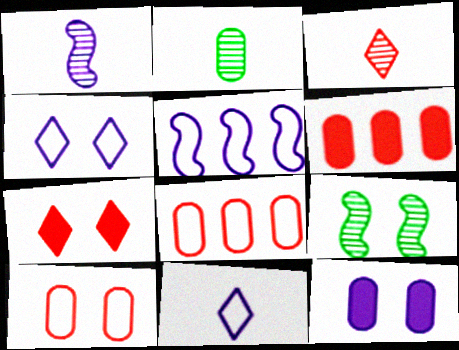[[1, 2, 3], 
[2, 5, 7], 
[2, 8, 12], 
[6, 9, 11]]